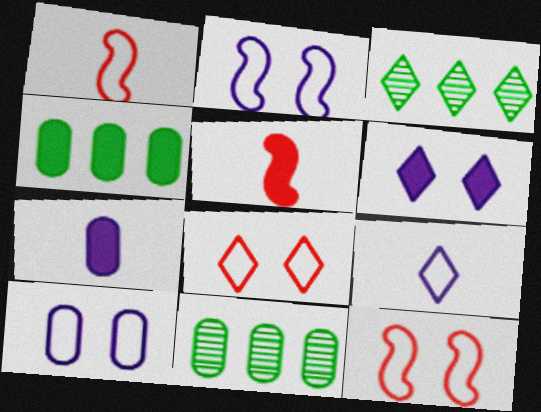[[1, 6, 11], 
[3, 5, 10], 
[3, 7, 12], 
[4, 5, 6]]